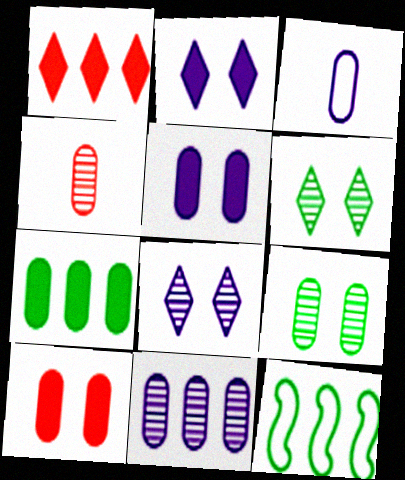[[1, 11, 12], 
[2, 4, 12], 
[3, 5, 11], 
[4, 9, 11]]